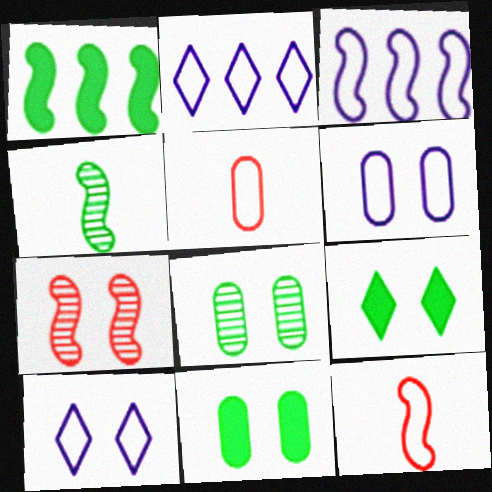[[6, 7, 9], 
[7, 10, 11]]